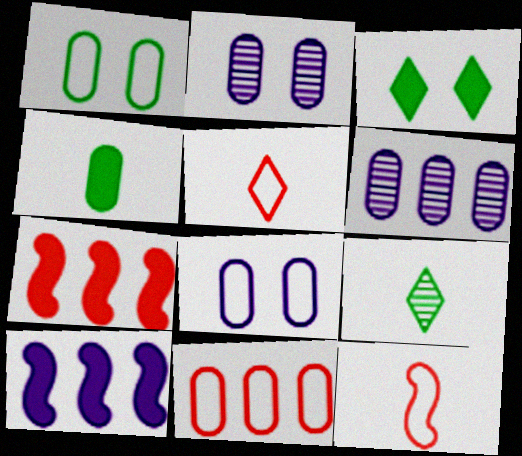[[2, 4, 11], 
[3, 6, 12], 
[7, 8, 9]]